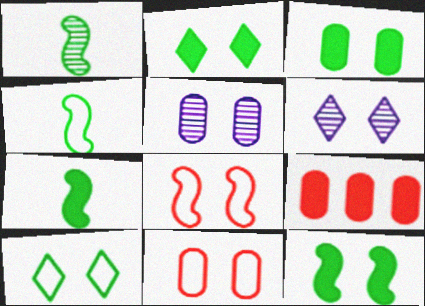[[1, 4, 7], 
[2, 3, 12], 
[2, 5, 8], 
[3, 5, 11], 
[3, 6, 8], 
[4, 6, 9], 
[6, 11, 12]]